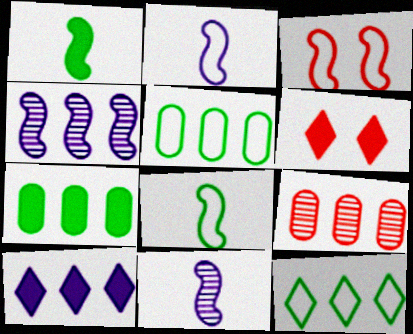[[1, 3, 4], 
[5, 6, 11]]